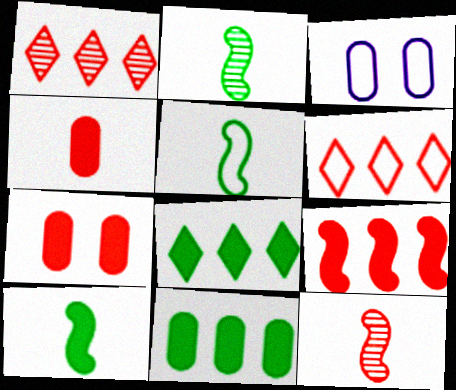[[1, 3, 10], 
[2, 5, 10], 
[3, 5, 6], 
[3, 8, 12], 
[6, 7, 12]]